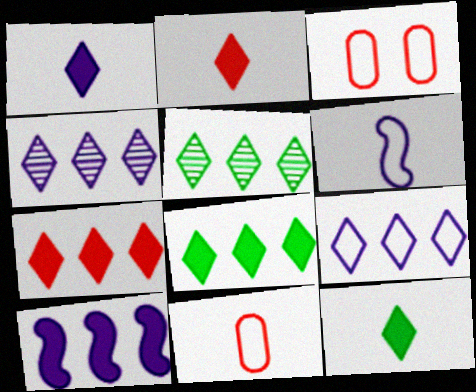[[1, 2, 12], 
[5, 7, 9]]